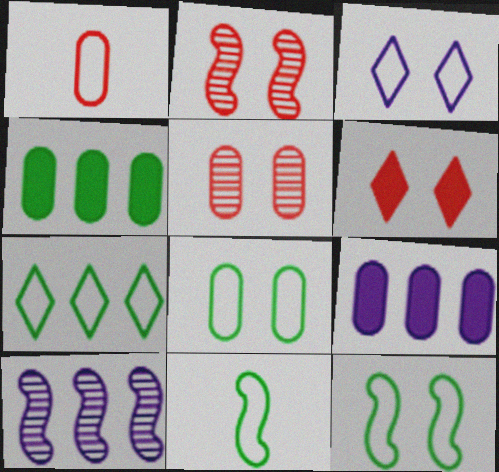[[7, 8, 11]]